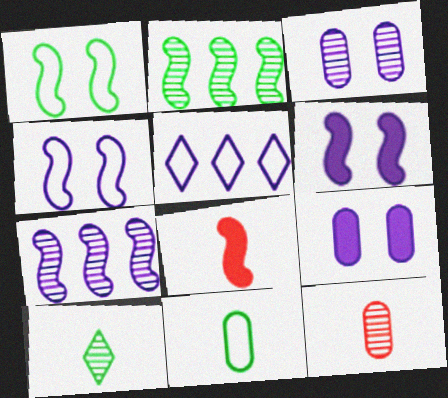[[1, 7, 8], 
[2, 4, 8]]